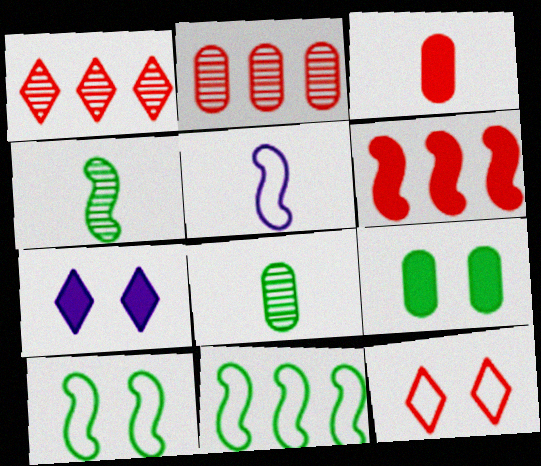[[1, 5, 9]]